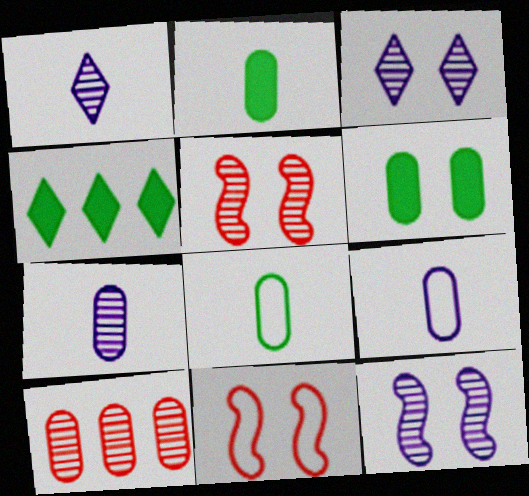[[3, 6, 11], 
[4, 5, 9], 
[4, 7, 11], 
[6, 9, 10]]